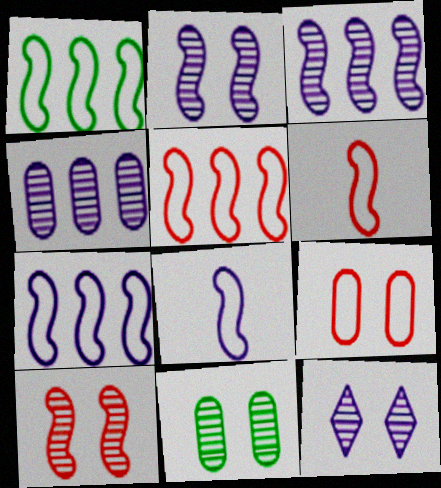[[1, 5, 7], 
[10, 11, 12]]